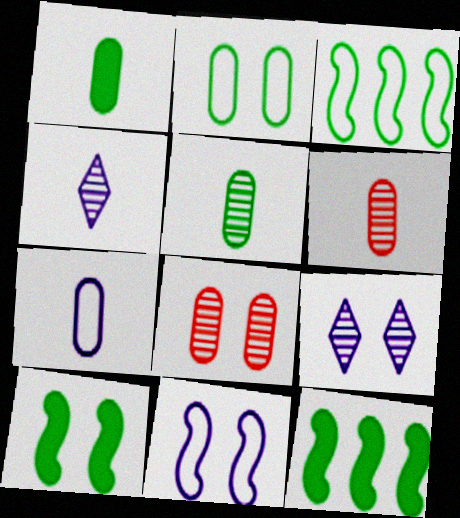[[1, 6, 7]]